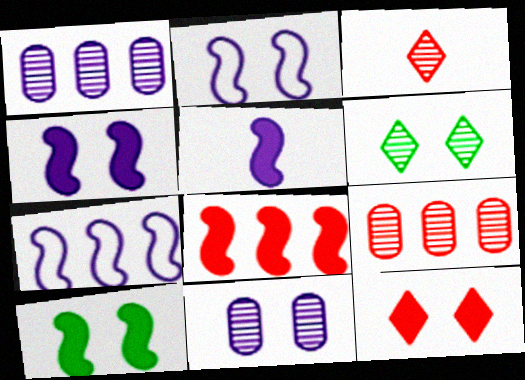[[5, 8, 10]]